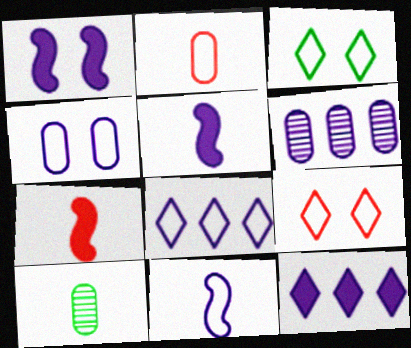[[3, 6, 7], 
[4, 8, 11]]